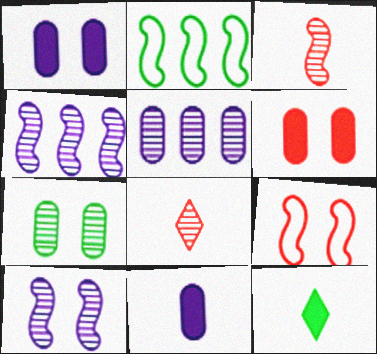[[1, 2, 8], 
[2, 7, 12], 
[4, 7, 8], 
[5, 9, 12]]